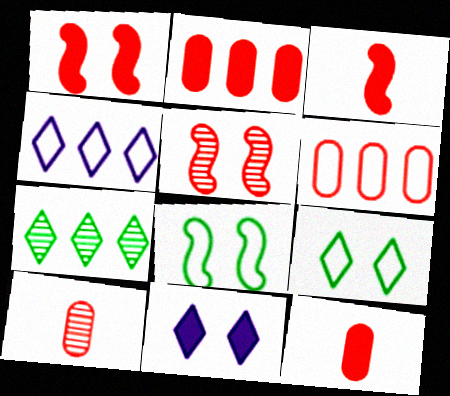[]